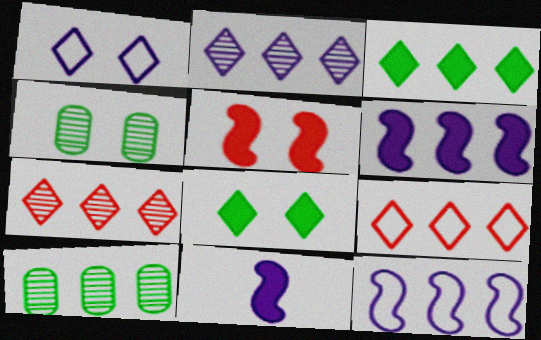[[1, 4, 5], 
[2, 3, 9], 
[4, 9, 11], 
[6, 9, 10]]